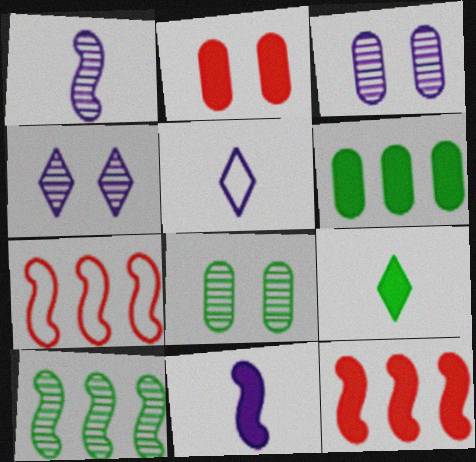[[2, 5, 10], 
[3, 7, 9], 
[5, 8, 12]]